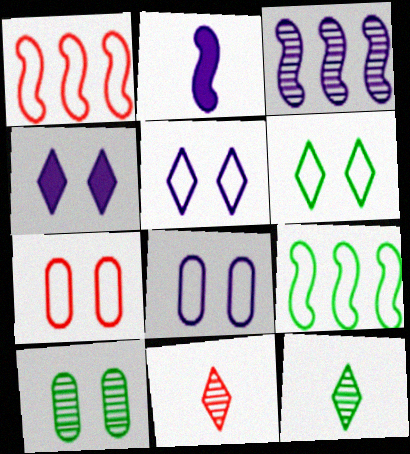[[3, 10, 11]]